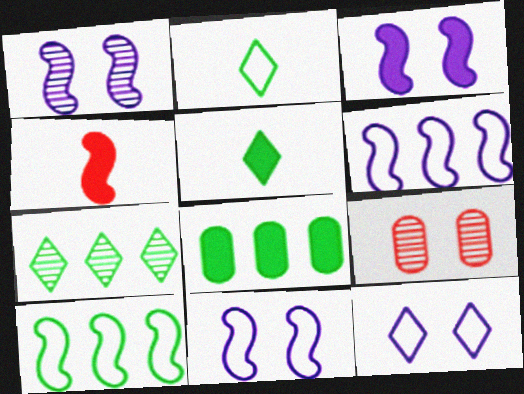[[1, 3, 11], 
[1, 4, 10], 
[5, 6, 9], 
[7, 8, 10]]